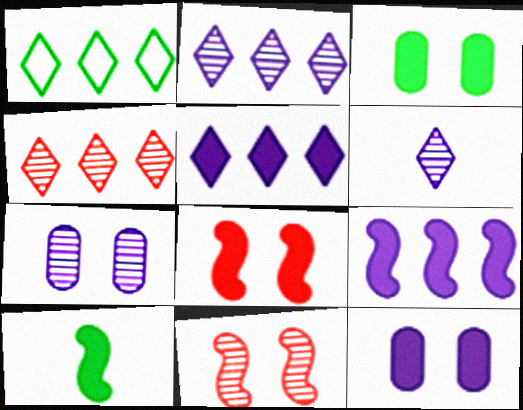[[1, 4, 5], 
[8, 9, 10]]